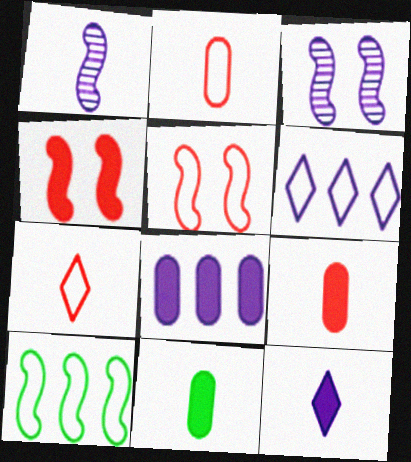[[1, 4, 10], 
[1, 7, 11]]